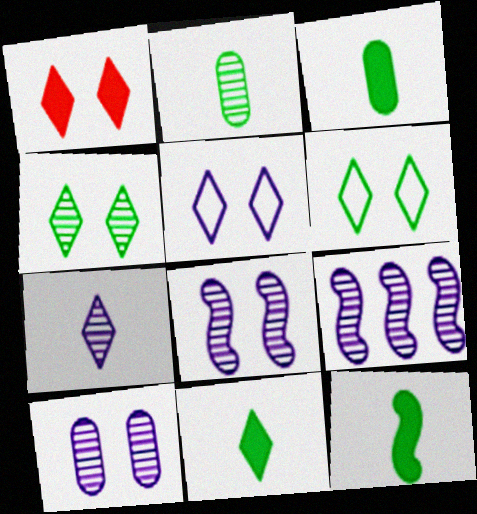[[1, 4, 5], 
[3, 11, 12], 
[7, 9, 10]]